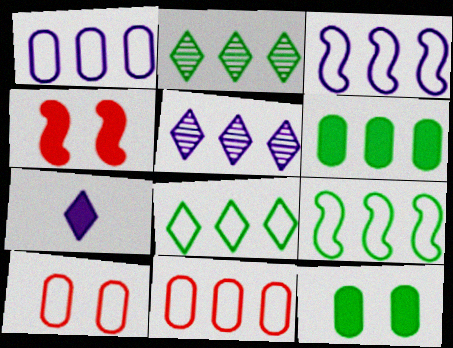[[2, 6, 9], 
[3, 8, 11], 
[4, 6, 7]]